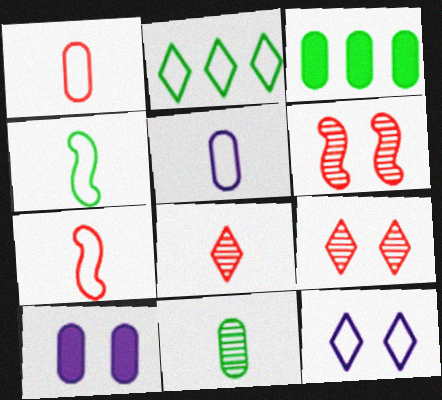[]